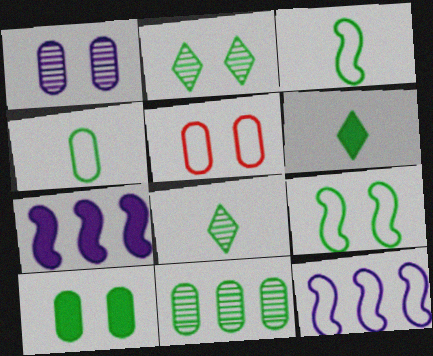[[1, 5, 10], 
[2, 9, 10], 
[4, 10, 11], 
[5, 7, 8], 
[6, 9, 11]]